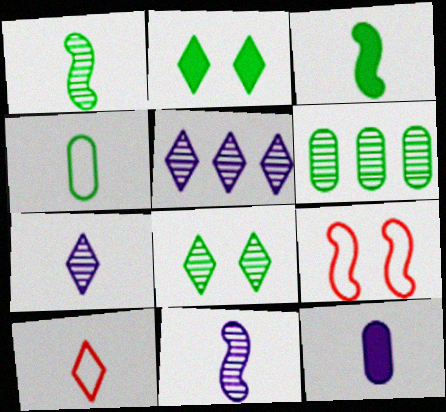[[1, 6, 8], 
[1, 10, 12], 
[2, 5, 10]]